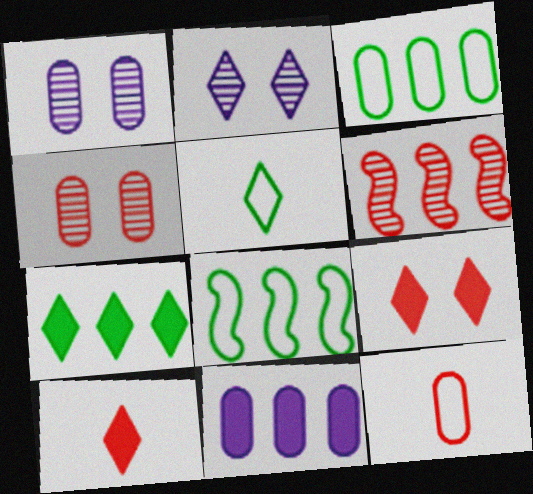[[1, 8, 10], 
[6, 9, 12]]